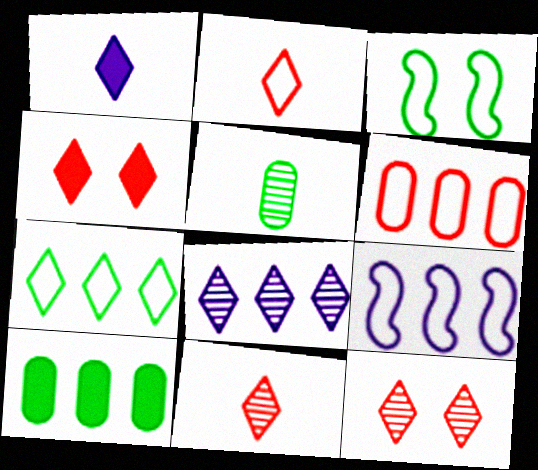[[1, 7, 12], 
[4, 5, 9], 
[6, 7, 9]]